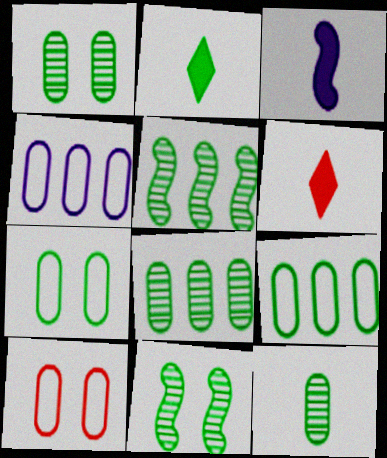[[1, 8, 12], 
[2, 5, 7], 
[2, 9, 11], 
[4, 6, 11]]